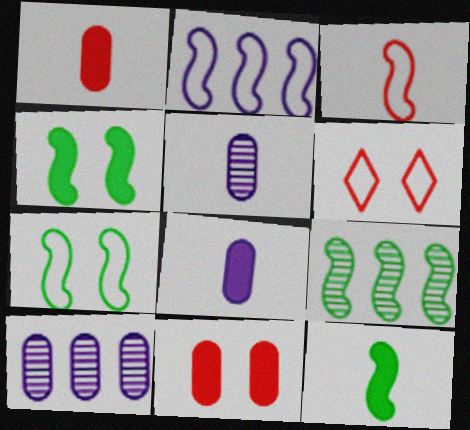[[2, 3, 7], 
[6, 8, 9], 
[6, 10, 12], 
[7, 9, 12]]